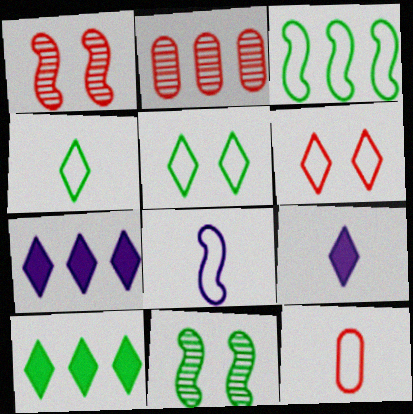[[2, 3, 7], 
[4, 8, 12], 
[7, 11, 12]]